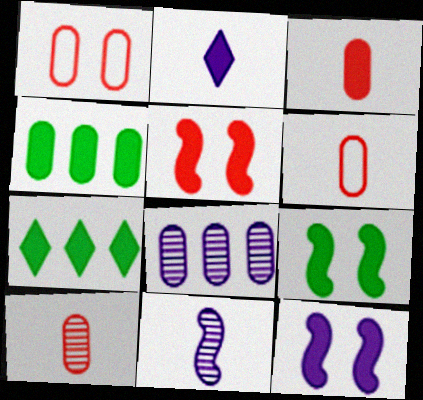[[1, 7, 11], 
[2, 4, 5], 
[3, 6, 10], 
[3, 7, 12], 
[5, 9, 12]]